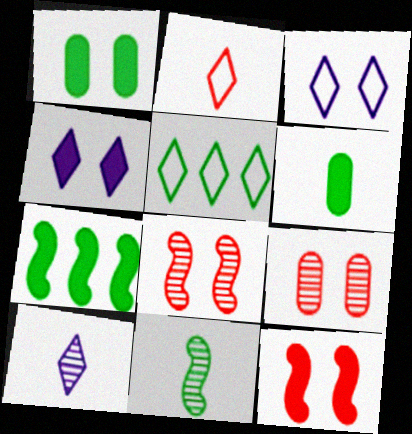[[1, 3, 8], 
[1, 4, 12], 
[1, 5, 11], 
[2, 3, 5]]